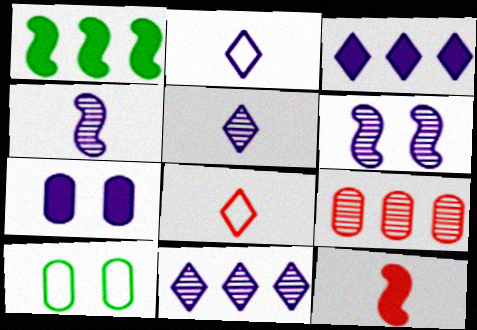[[10, 11, 12]]